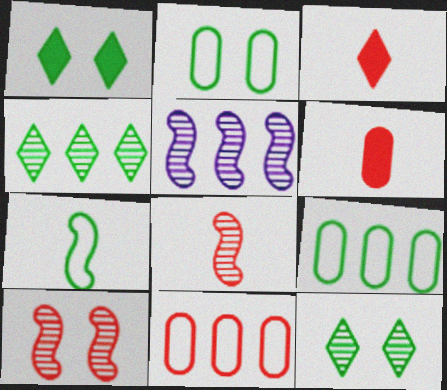[[2, 3, 5], 
[3, 10, 11]]